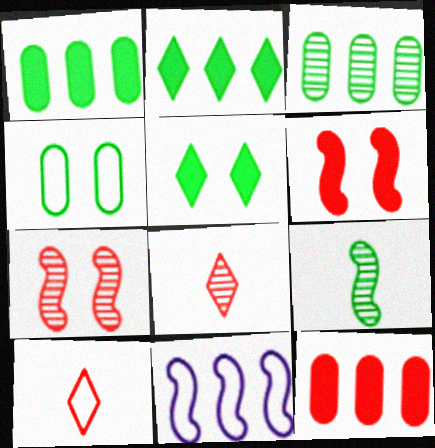[[2, 4, 9], 
[4, 10, 11], 
[6, 9, 11], 
[7, 10, 12]]